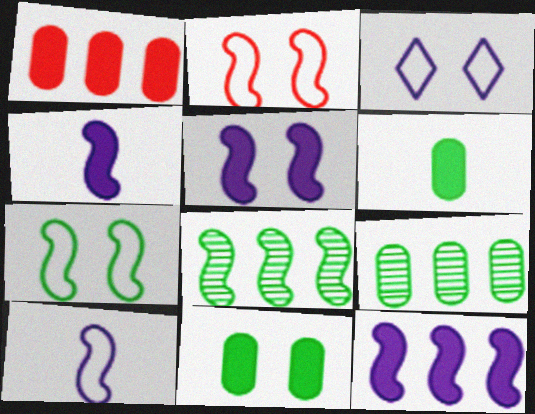[[2, 4, 8], 
[4, 5, 12]]